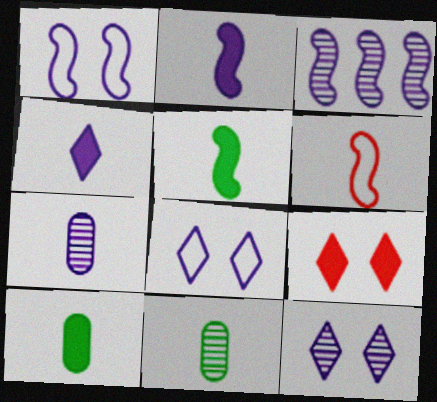[[1, 2, 3], 
[3, 7, 12], 
[4, 6, 11]]